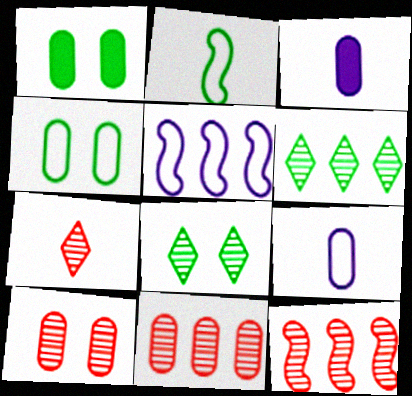[[1, 2, 6], 
[1, 5, 7], 
[1, 9, 11], 
[2, 3, 7], 
[3, 4, 11], 
[7, 10, 12]]